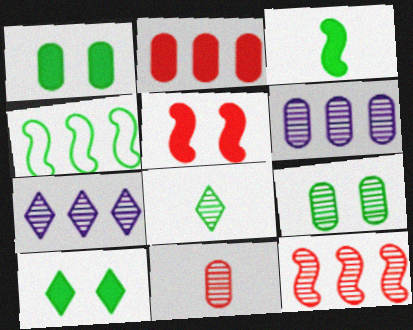[[1, 4, 8], 
[2, 4, 7], 
[6, 9, 11]]